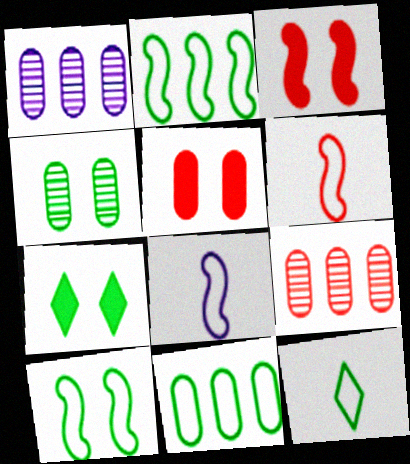[[1, 3, 12], 
[1, 6, 7], 
[4, 7, 10], 
[7, 8, 9], 
[10, 11, 12]]